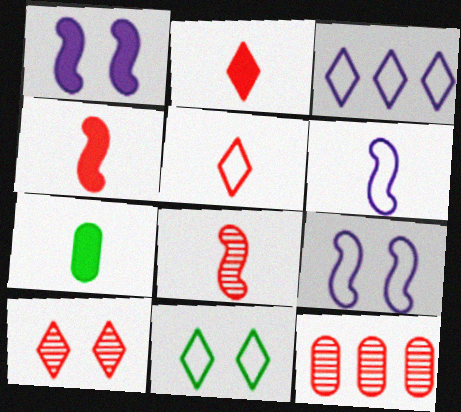[[3, 5, 11], 
[8, 10, 12]]